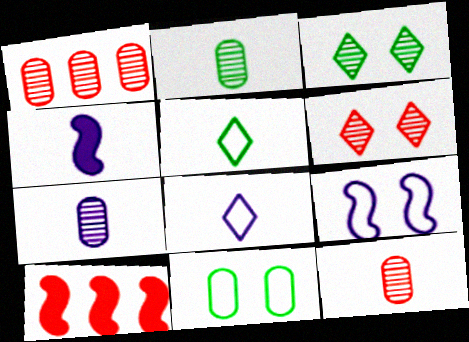[[2, 7, 12], 
[4, 5, 12], 
[4, 7, 8]]